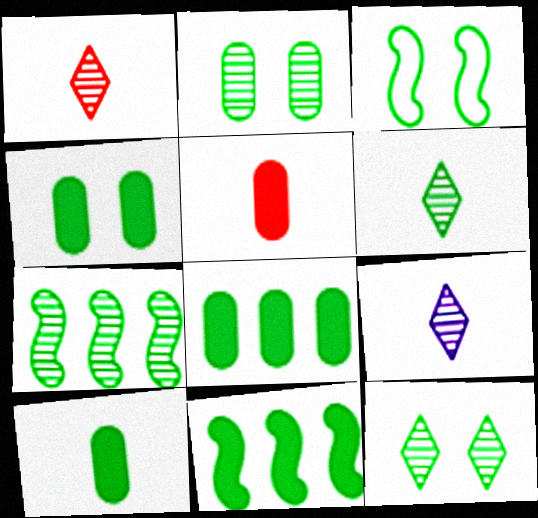[[1, 6, 9], 
[2, 6, 7], 
[3, 4, 12], 
[3, 6, 8], 
[4, 8, 10]]